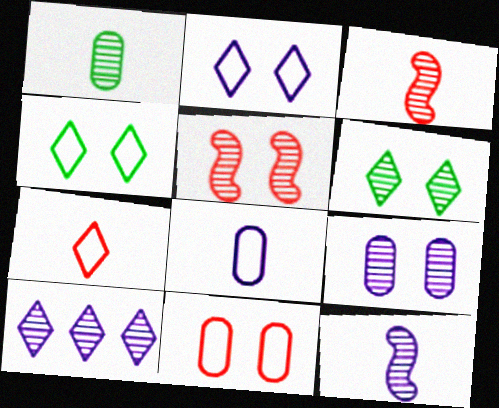[[1, 5, 10], 
[5, 6, 9], 
[9, 10, 12]]